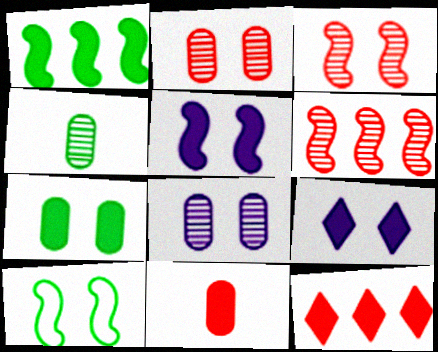[[1, 9, 11], 
[2, 9, 10], 
[3, 5, 10]]